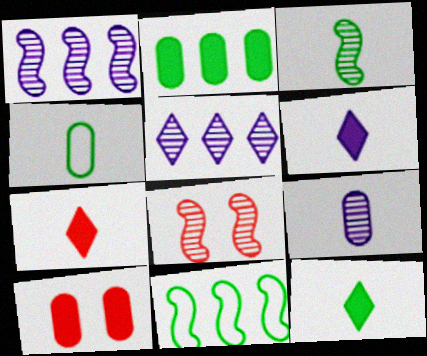[[1, 3, 8], 
[3, 4, 12], 
[6, 7, 12]]